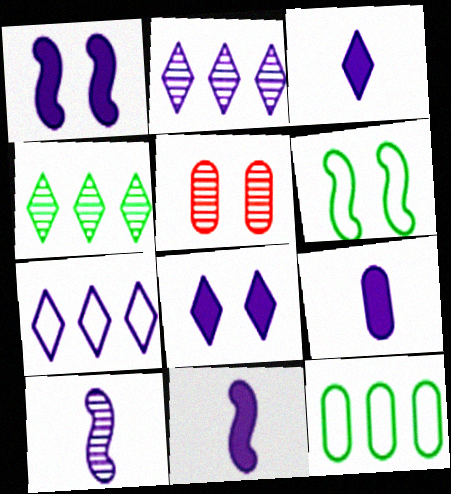[[3, 9, 11], 
[4, 5, 10], 
[5, 6, 8], 
[5, 9, 12]]